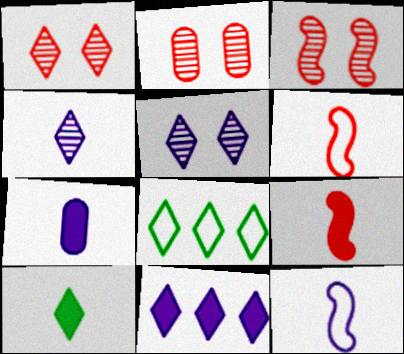[[1, 2, 3], 
[3, 7, 8], 
[4, 7, 12], 
[7, 9, 10]]